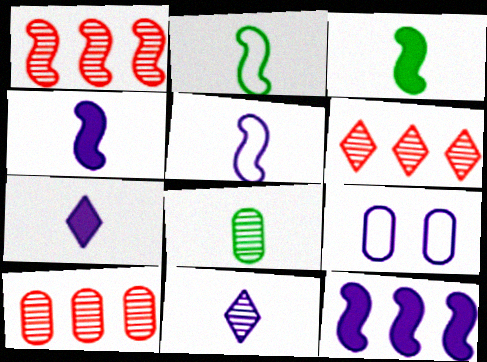[[1, 6, 10], 
[3, 6, 9], 
[9, 11, 12]]